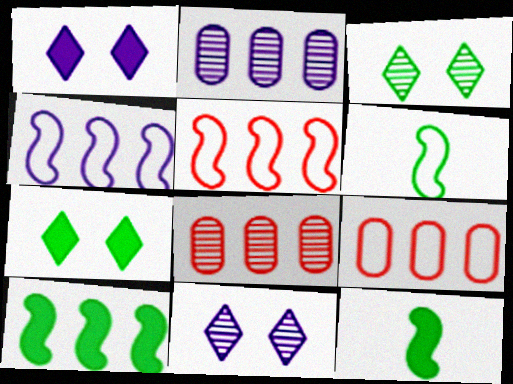[[1, 6, 8], 
[9, 11, 12]]